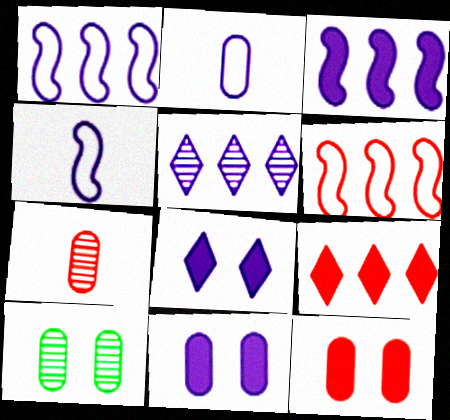[[4, 5, 11], 
[4, 9, 10]]